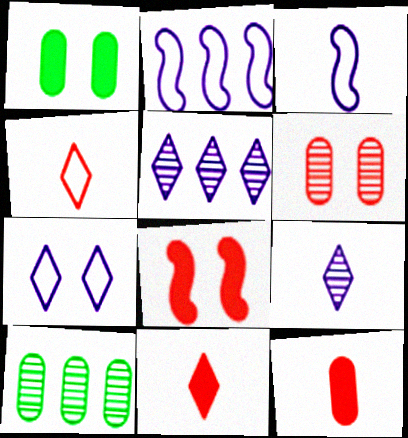[]